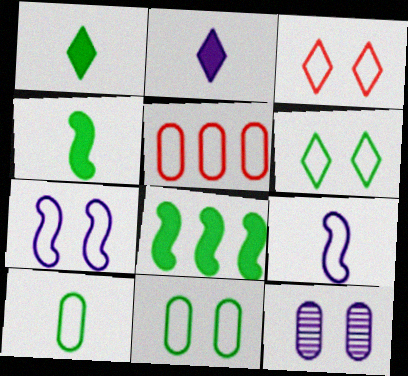[[3, 7, 11], 
[5, 6, 9]]